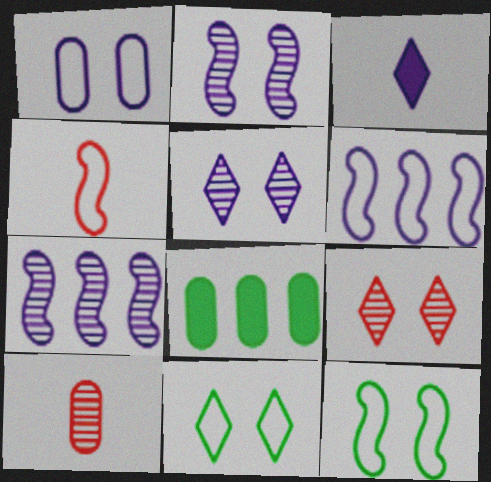[[1, 3, 7], 
[1, 8, 10], 
[4, 5, 8], 
[4, 6, 12]]